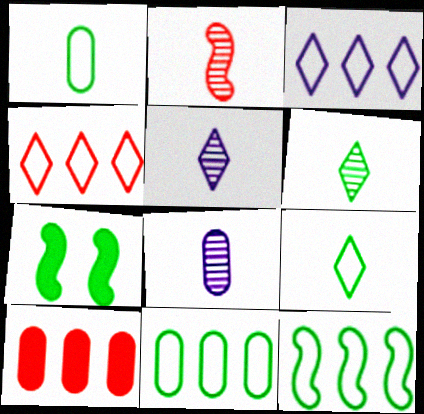[[2, 6, 8], 
[4, 7, 8], 
[6, 7, 11]]